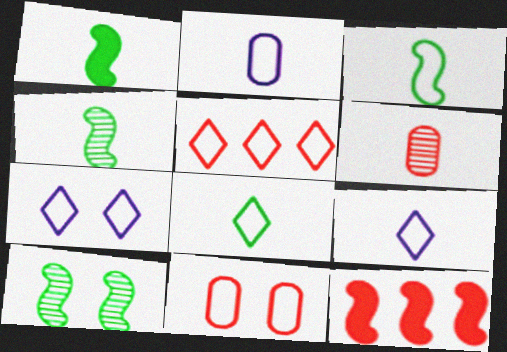[[1, 3, 4], 
[1, 6, 9], 
[5, 7, 8]]